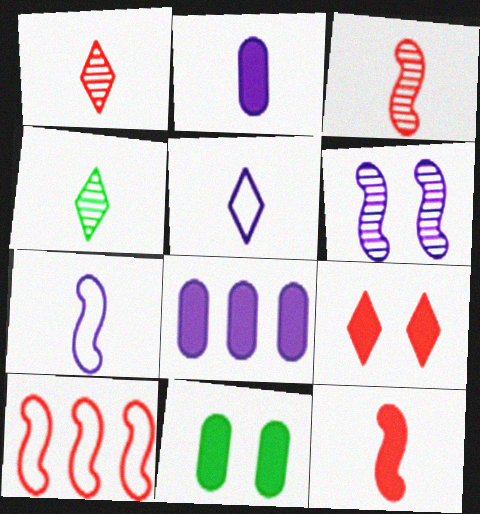[[5, 6, 8]]